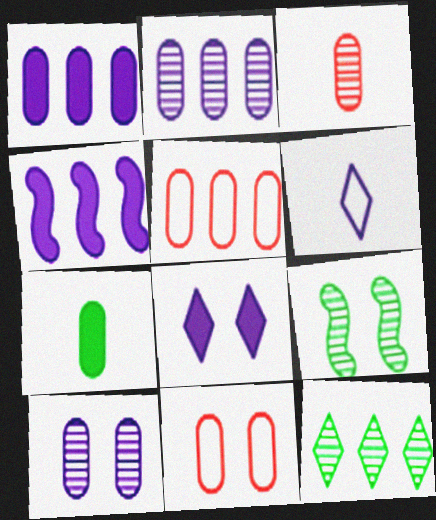[[2, 7, 11], 
[4, 5, 12], 
[4, 6, 10], 
[5, 7, 10], 
[8, 9, 11]]